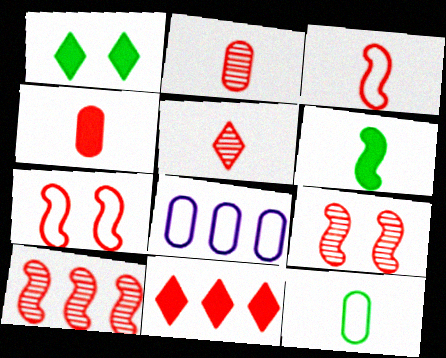[[2, 7, 11], 
[3, 4, 5]]